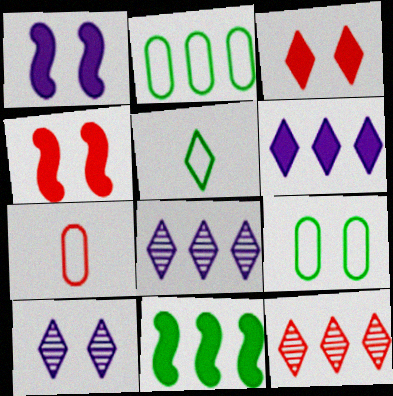[[3, 5, 8], 
[4, 7, 12], 
[4, 9, 10], 
[7, 10, 11]]